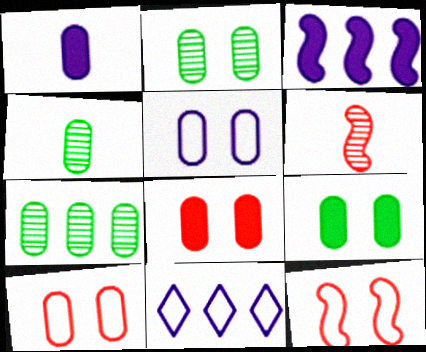[[1, 7, 10], 
[2, 4, 7], 
[2, 5, 8], 
[6, 9, 11]]